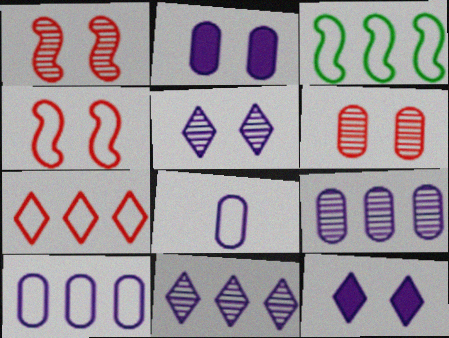[[2, 8, 9], 
[3, 7, 10]]